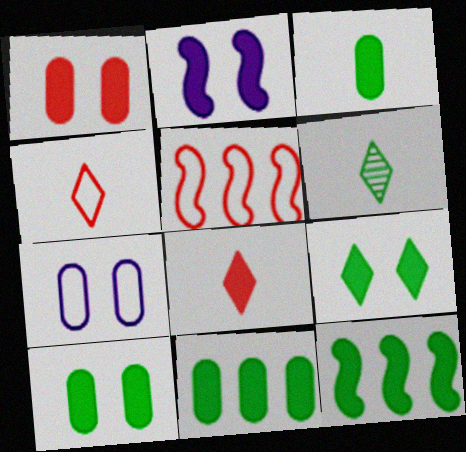[[1, 2, 9], 
[2, 8, 11], 
[3, 9, 12], 
[3, 10, 11]]